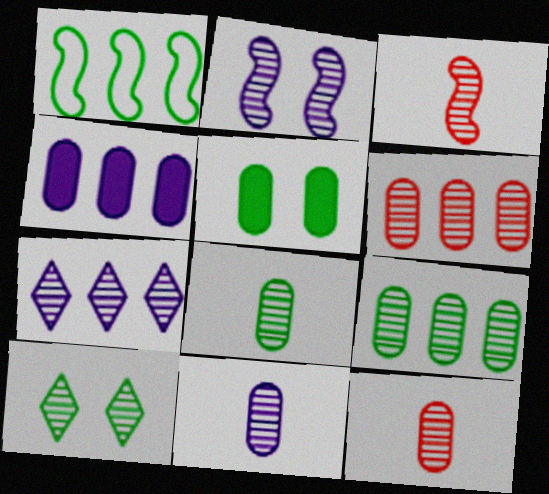[[2, 7, 11], 
[8, 11, 12]]